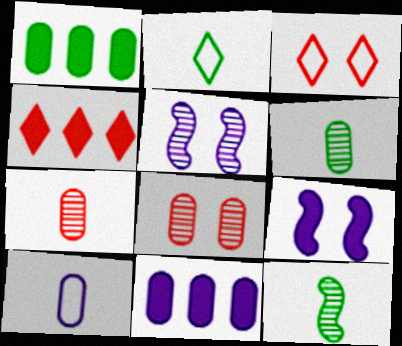[[1, 8, 10], 
[3, 11, 12]]